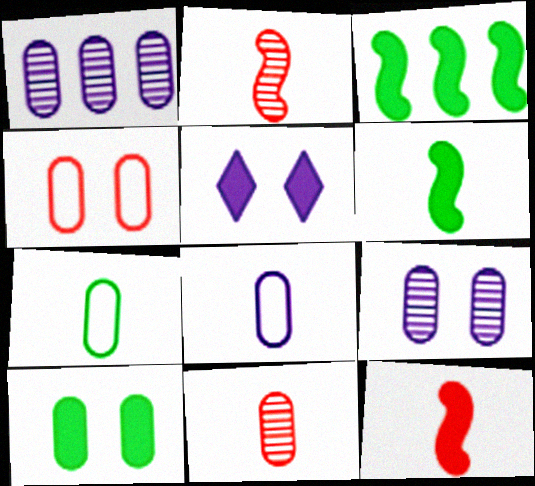[[4, 9, 10]]